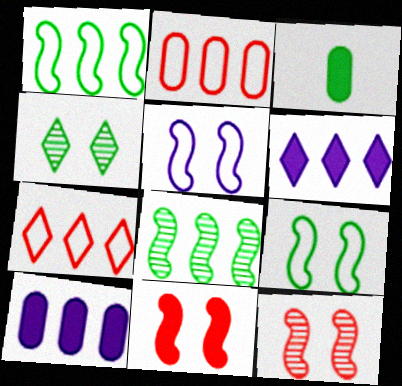[[1, 3, 4], 
[2, 6, 8], 
[3, 6, 11], 
[7, 8, 10]]